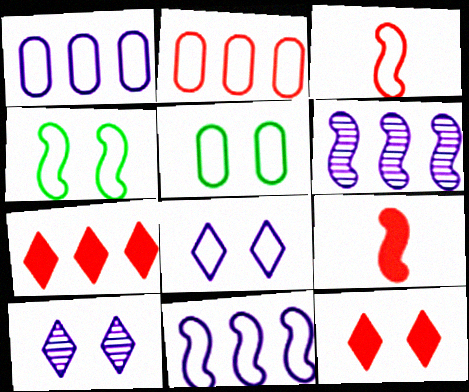[[3, 4, 11], 
[4, 6, 9]]